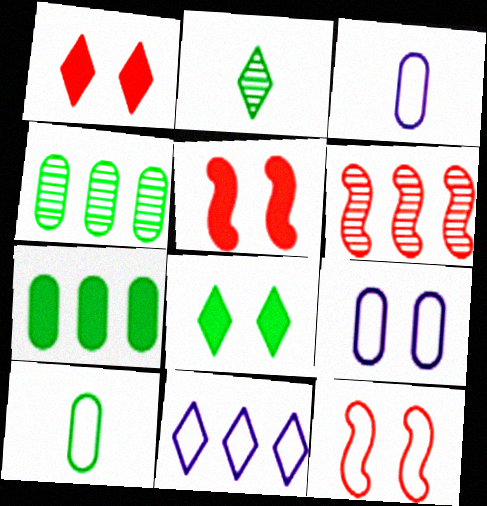[[1, 2, 11], 
[3, 6, 8], 
[6, 7, 11], 
[10, 11, 12]]